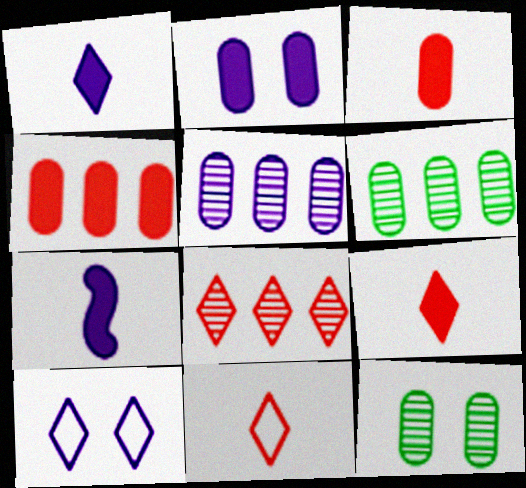[[5, 7, 10]]